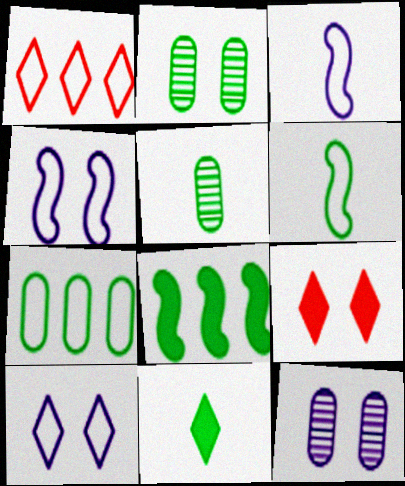[[2, 4, 9], 
[5, 6, 11]]